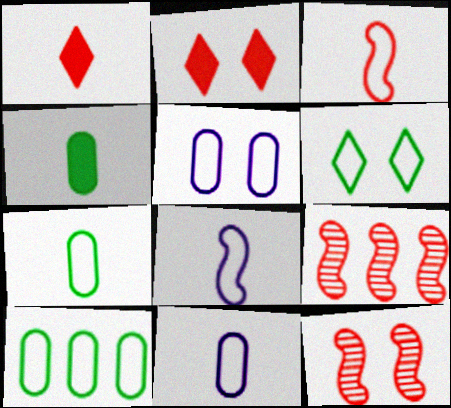[]